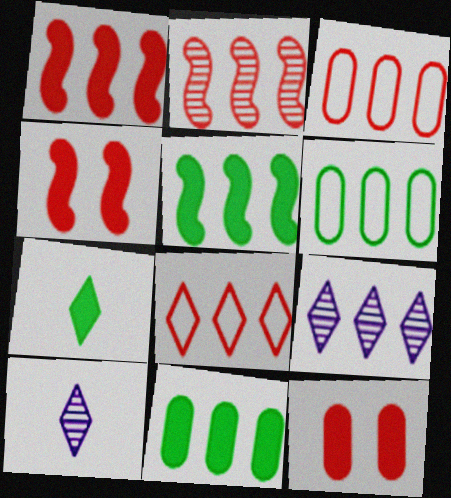[[1, 6, 9], 
[3, 5, 9], 
[4, 6, 10]]